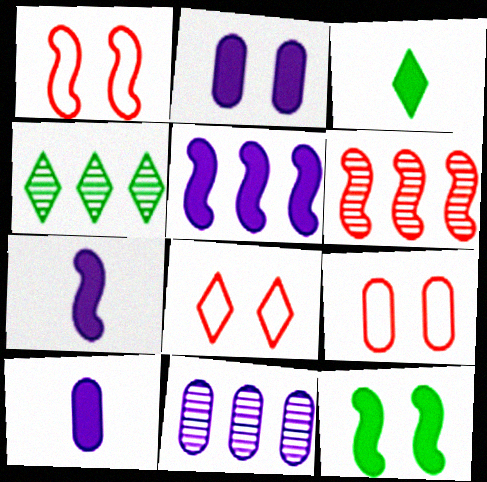[[1, 3, 11], 
[1, 4, 10], 
[1, 8, 9], 
[4, 6, 11], 
[4, 7, 9]]